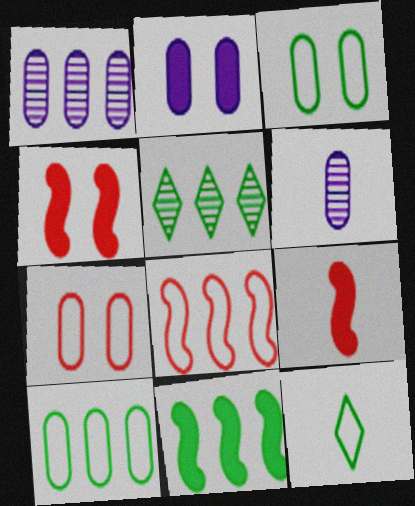[[1, 4, 12], 
[5, 10, 11], 
[6, 9, 12]]